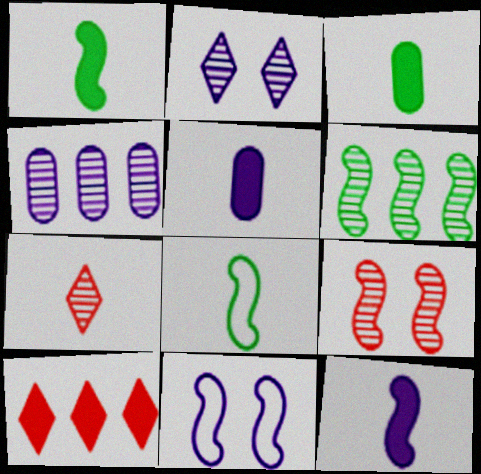[[5, 7, 8]]